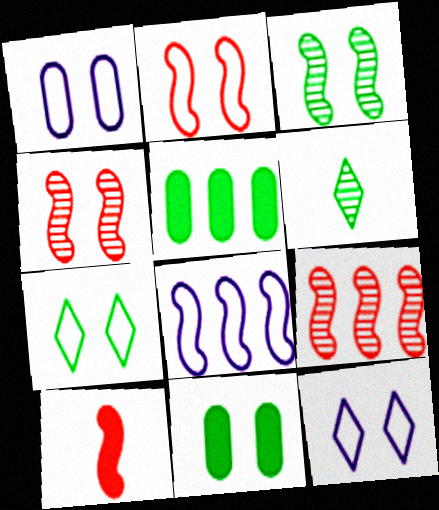[[1, 2, 7], 
[2, 9, 10], 
[3, 7, 11], 
[3, 8, 10], 
[4, 11, 12]]